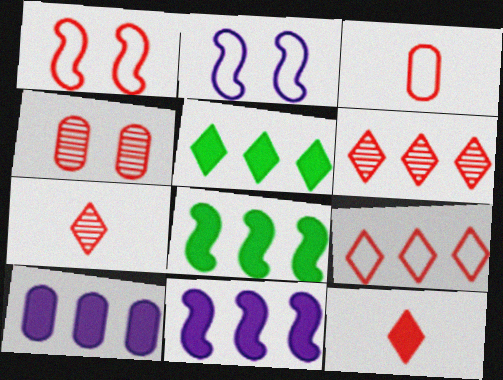[[1, 3, 9]]